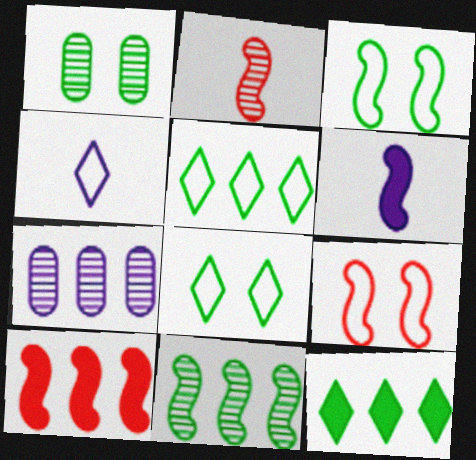[[1, 4, 10], 
[2, 9, 10], 
[5, 7, 10], 
[6, 9, 11]]